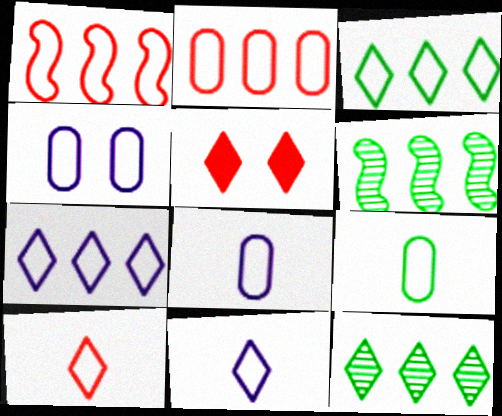[[2, 4, 9], 
[5, 6, 8], 
[5, 11, 12]]